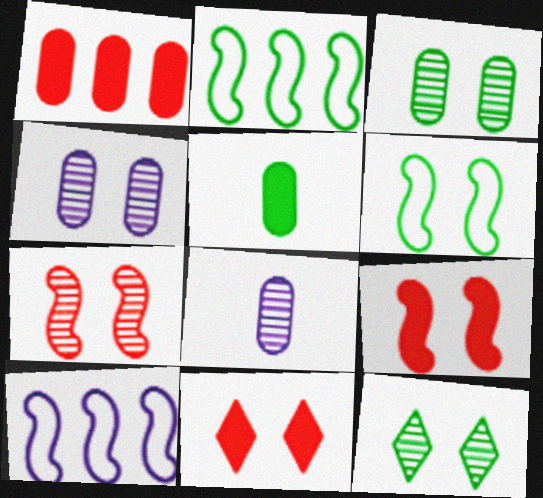[[2, 5, 12], 
[2, 8, 11], 
[4, 6, 11], 
[4, 7, 12]]